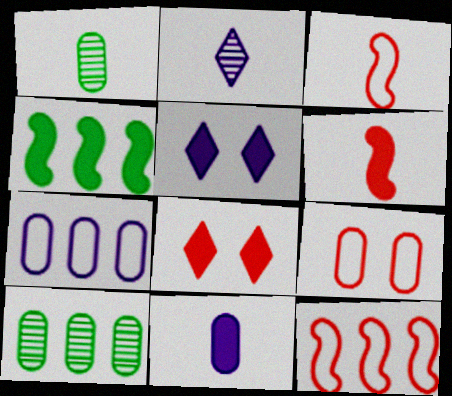[[1, 5, 12], 
[2, 4, 9], 
[3, 5, 10], 
[4, 8, 11], 
[9, 10, 11]]